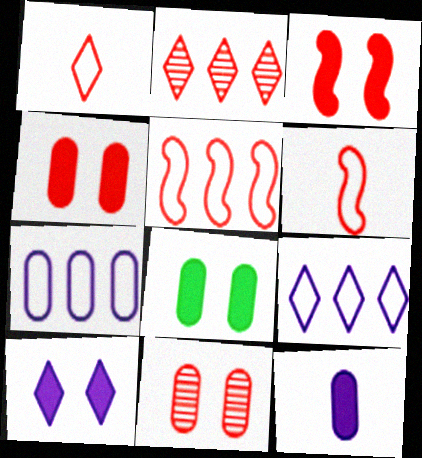[[2, 4, 6], 
[3, 8, 10]]